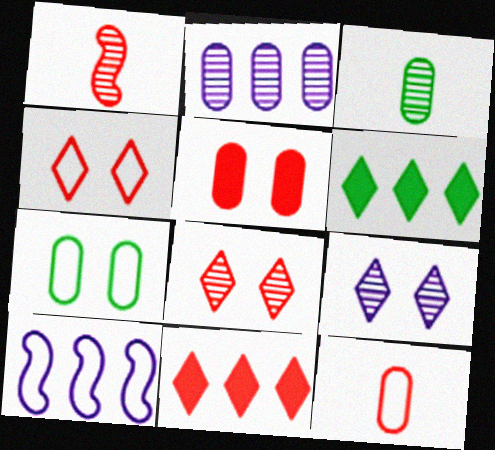[]